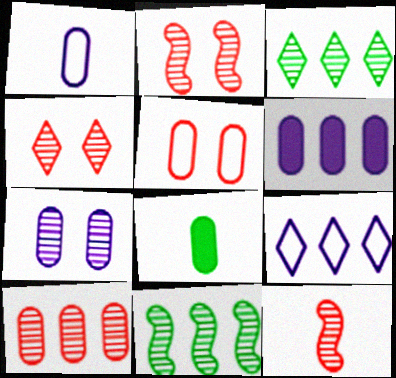[[1, 6, 7], 
[2, 8, 9], 
[3, 7, 12], 
[4, 10, 12]]